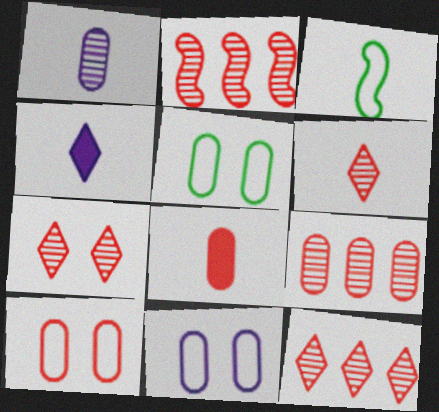[[2, 4, 5], 
[2, 9, 12], 
[5, 10, 11], 
[6, 7, 12], 
[8, 9, 10]]